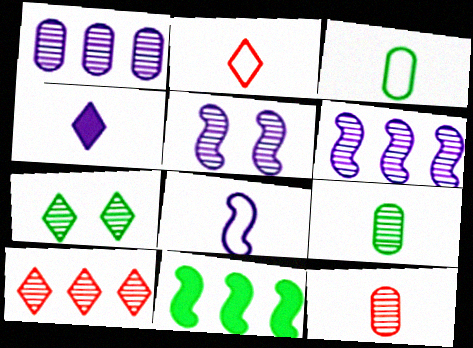[[2, 3, 8], 
[3, 7, 11], 
[5, 9, 10], 
[6, 7, 12]]